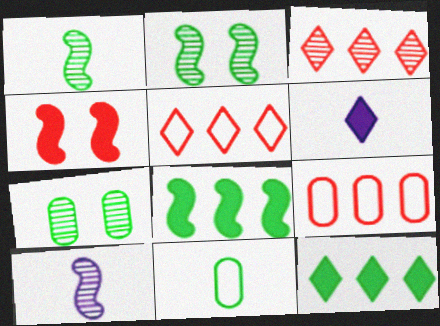[[2, 6, 9], 
[2, 11, 12], 
[3, 7, 10]]